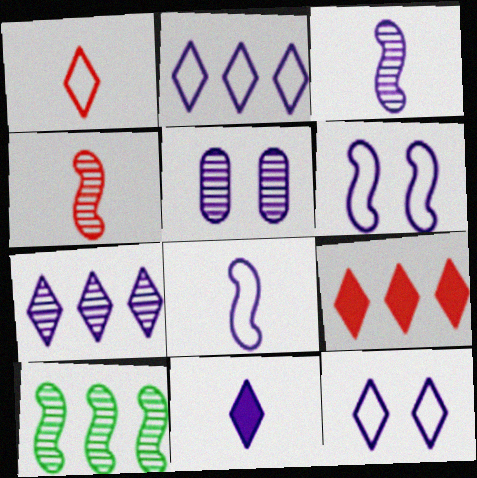[[3, 5, 7], 
[7, 11, 12]]